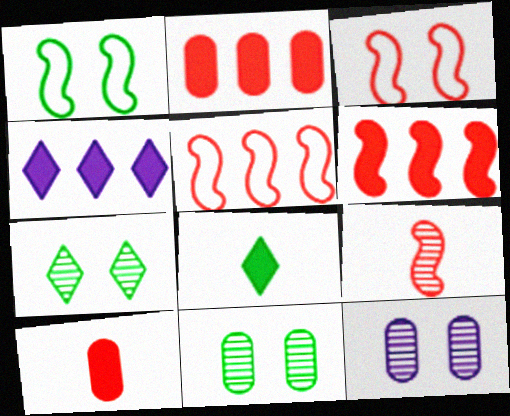[[3, 6, 9], 
[5, 8, 12]]